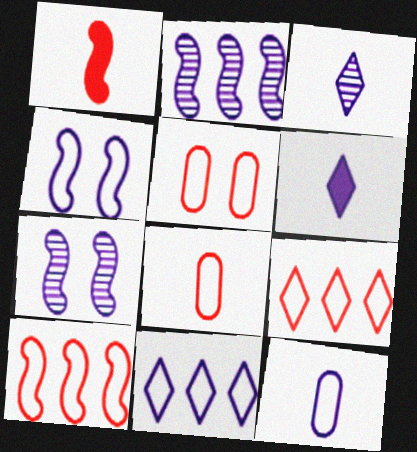[[4, 11, 12]]